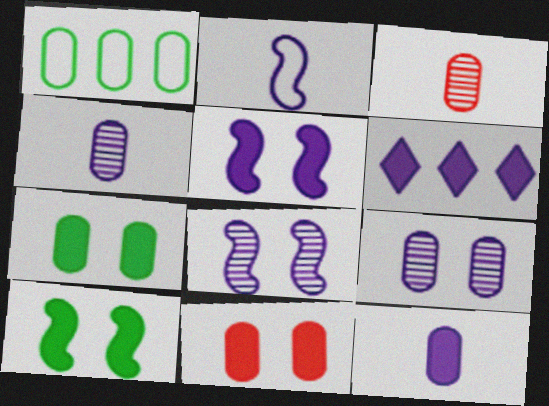[[1, 4, 11], 
[2, 6, 9], 
[5, 6, 12]]